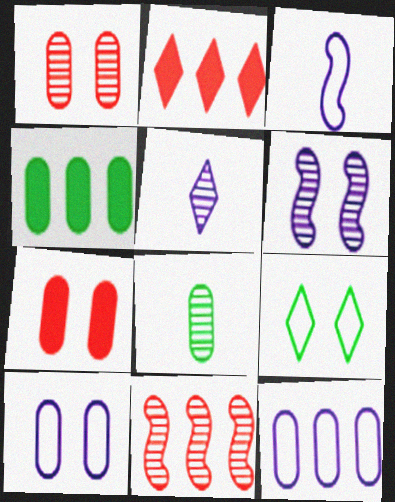[[2, 5, 9], 
[6, 7, 9], 
[7, 8, 12]]